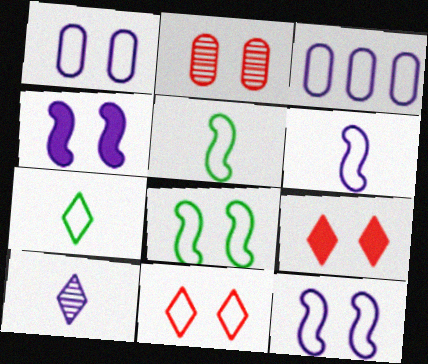[[1, 8, 11], 
[3, 4, 10], 
[3, 5, 11]]